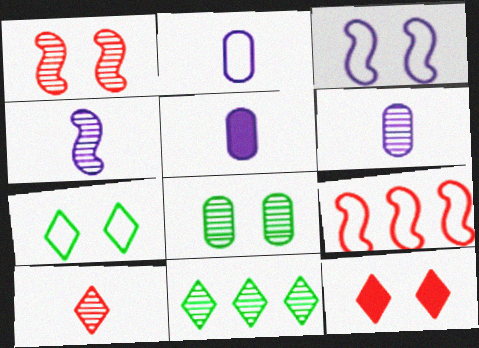[[1, 6, 11], 
[2, 5, 6], 
[2, 7, 9], 
[3, 8, 12]]